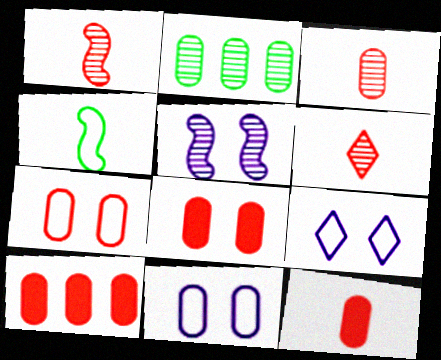[[1, 3, 6], 
[2, 5, 6], 
[2, 11, 12], 
[3, 7, 10], 
[8, 10, 12]]